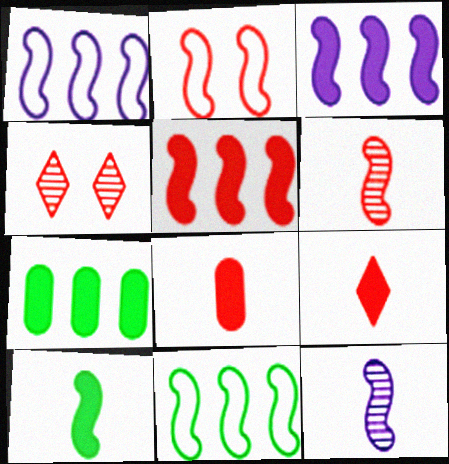[[2, 5, 6]]